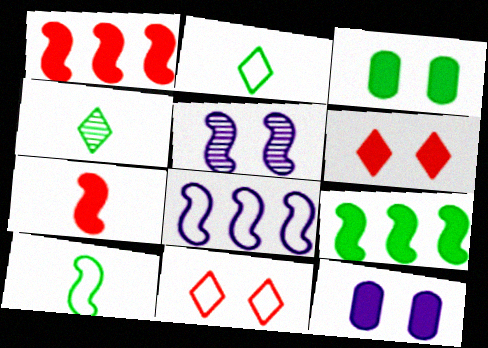[[1, 5, 10], 
[3, 5, 11]]